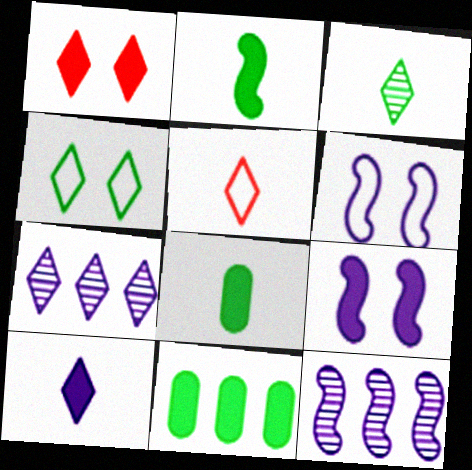[[3, 5, 10]]